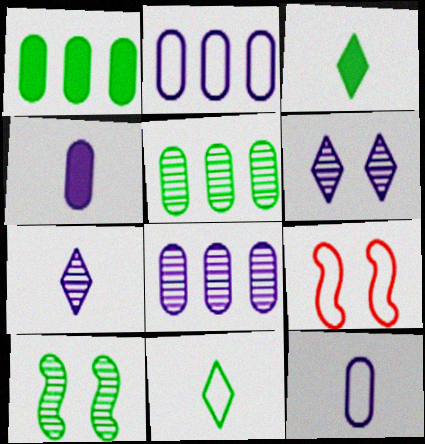[[1, 7, 9], 
[1, 10, 11], 
[2, 9, 11], 
[3, 8, 9]]